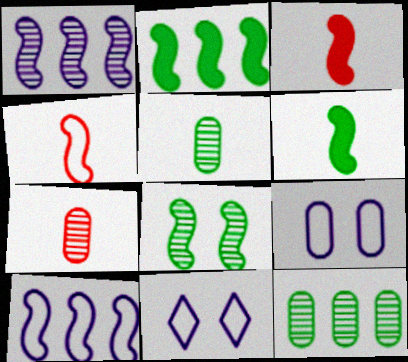[[2, 7, 11], 
[3, 8, 10], 
[3, 11, 12]]